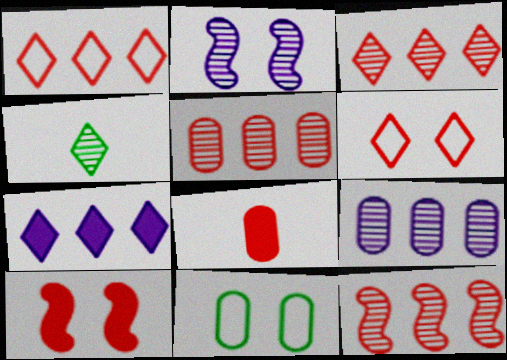[[2, 4, 5], 
[3, 5, 12], 
[4, 6, 7], 
[6, 8, 12], 
[8, 9, 11]]